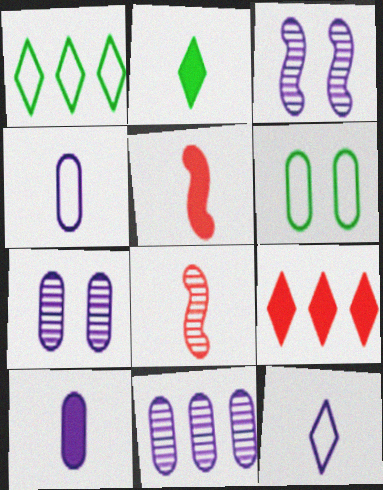[[1, 5, 7], 
[2, 4, 8], 
[2, 5, 10]]